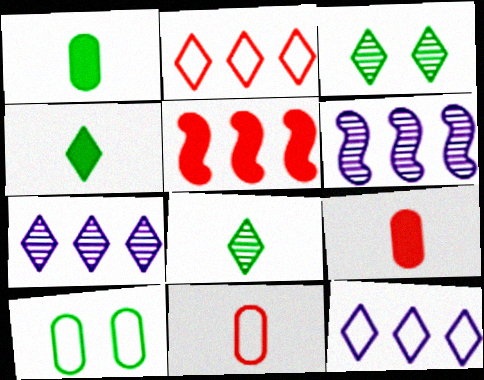[]